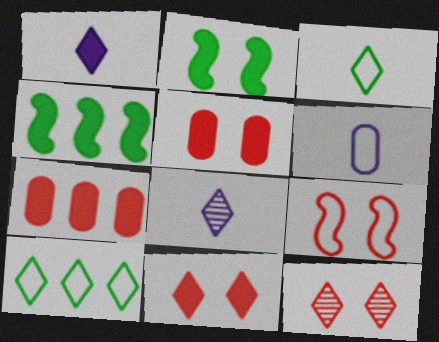[[1, 2, 7], 
[1, 4, 5], 
[1, 10, 12], 
[4, 6, 12], 
[5, 9, 12], 
[6, 9, 10], 
[8, 10, 11]]